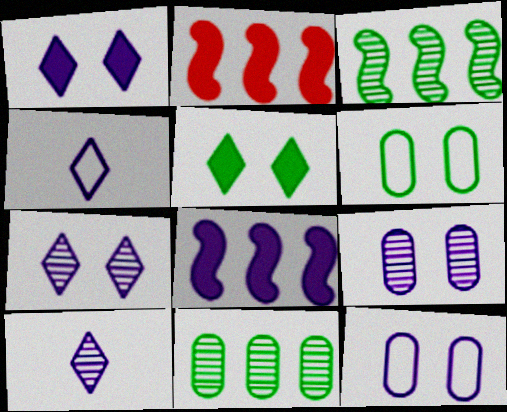[[2, 6, 10], 
[4, 8, 9], 
[8, 10, 12]]